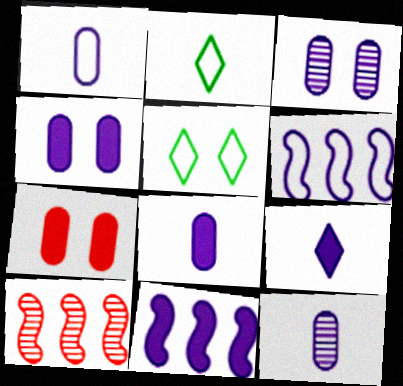[[1, 8, 12], 
[2, 4, 10], 
[3, 6, 9], 
[4, 9, 11], 
[5, 8, 10]]